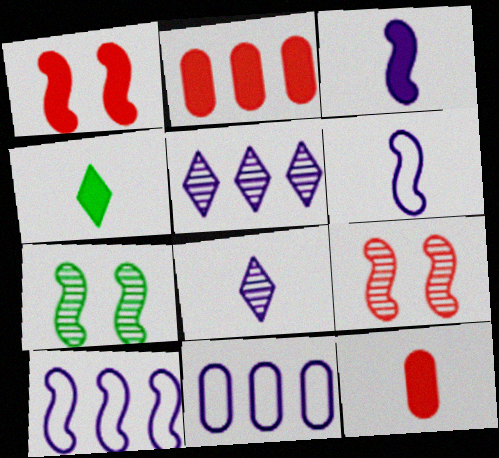[[3, 4, 12], 
[4, 9, 11]]